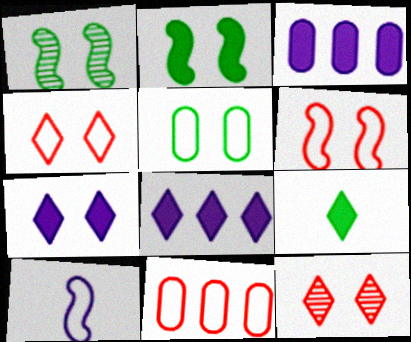[]